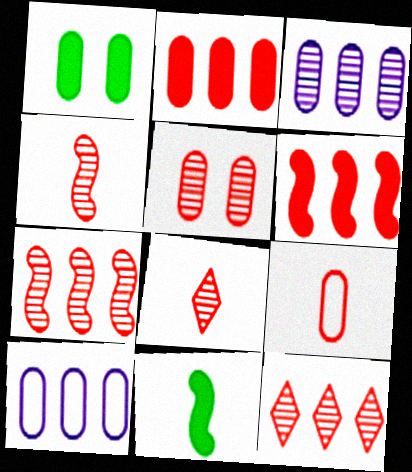[[1, 3, 9], 
[2, 5, 9], 
[4, 5, 12], 
[5, 7, 8]]